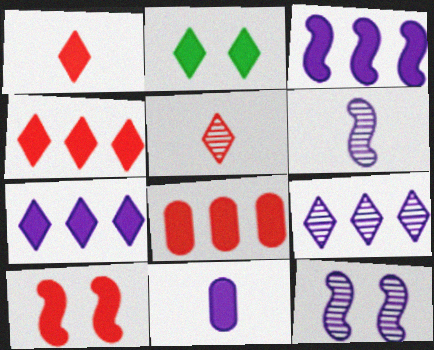[[1, 2, 7], 
[1, 8, 10]]